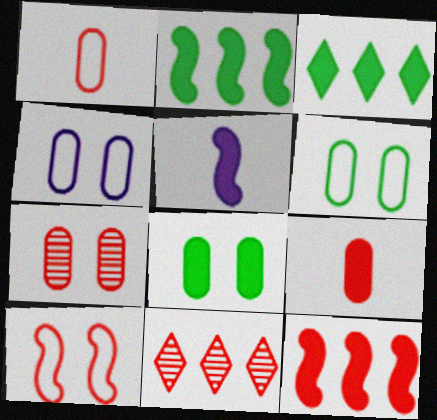[[4, 7, 8], 
[5, 6, 11], 
[9, 10, 11]]